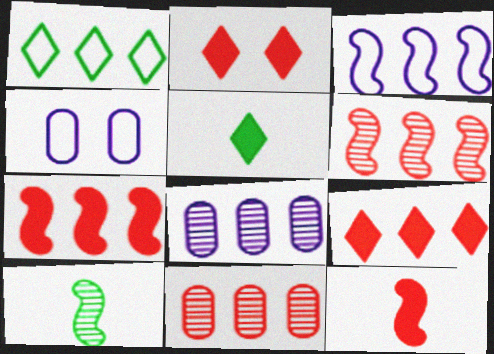[[1, 7, 8], 
[4, 5, 6], 
[4, 9, 10]]